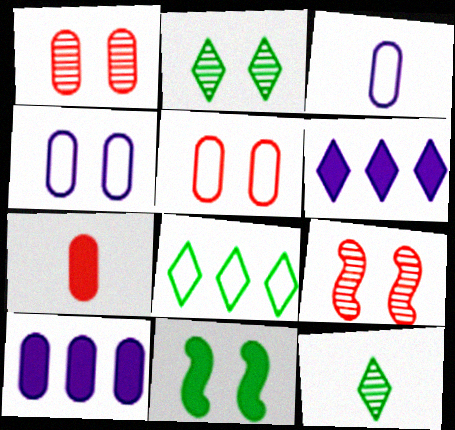[[6, 7, 11]]